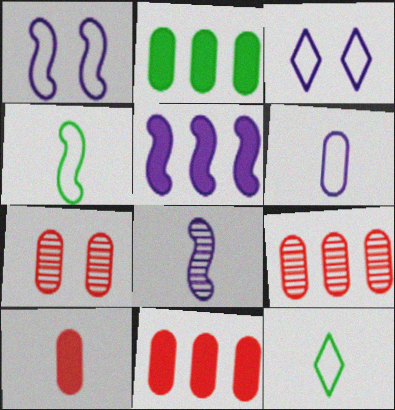[[1, 5, 8], 
[2, 6, 7], 
[5, 7, 12], 
[8, 10, 12]]